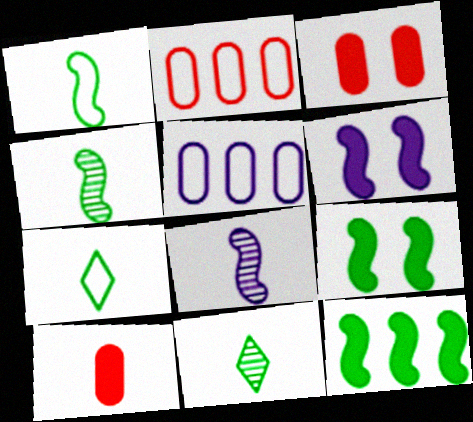[[2, 6, 11], 
[7, 8, 10]]